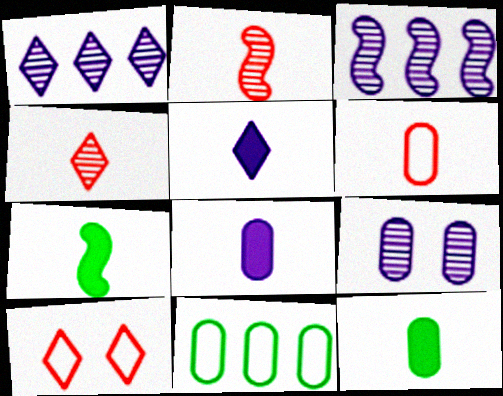[[3, 10, 12]]